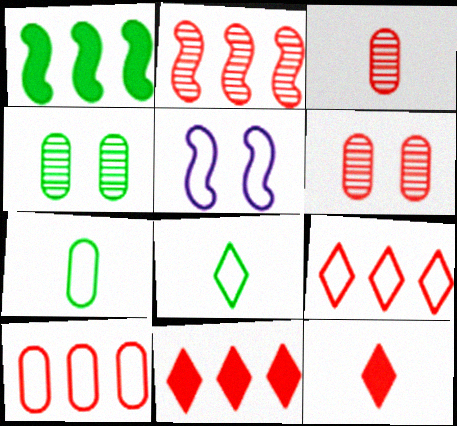[[1, 4, 8], 
[2, 10, 11], 
[5, 7, 9], 
[5, 8, 10]]